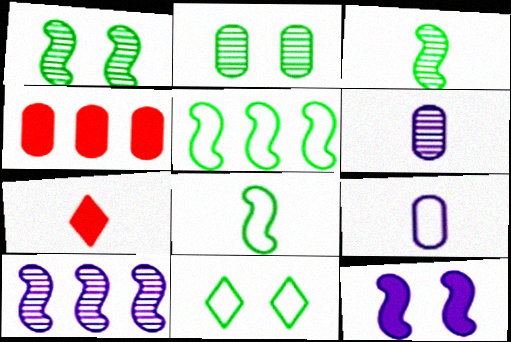[[2, 4, 9], 
[3, 7, 9], 
[6, 7, 8]]